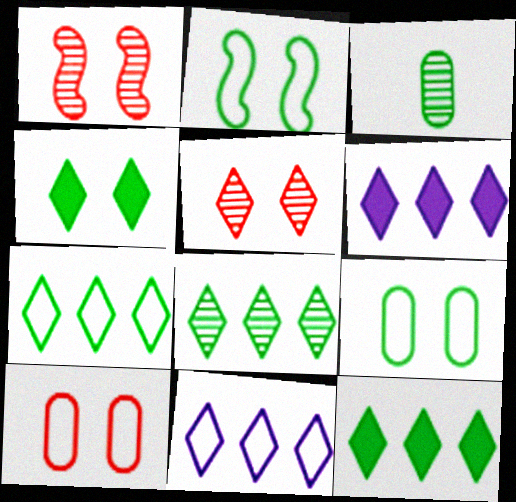[[2, 3, 12], 
[7, 8, 12]]